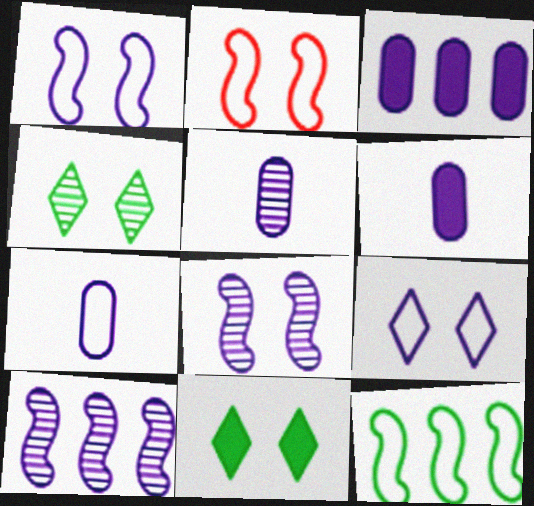[[5, 6, 7], 
[6, 9, 10]]